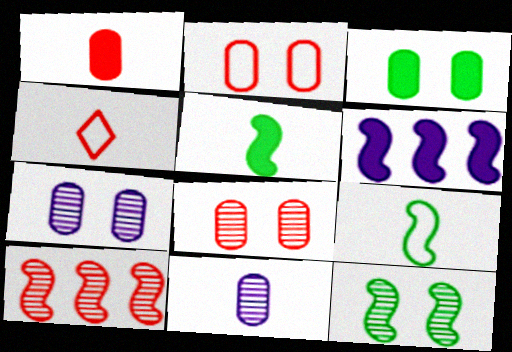[[2, 3, 7], 
[4, 5, 11]]